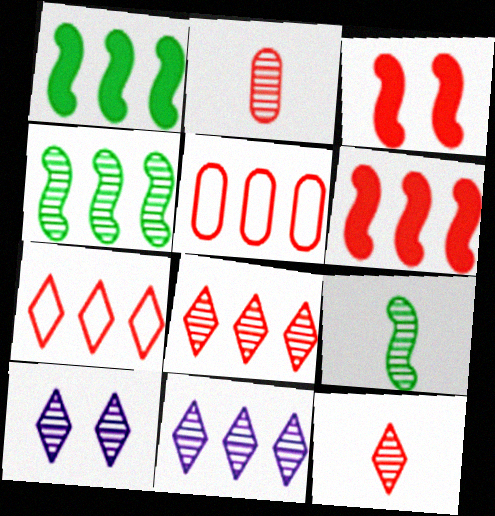[[1, 5, 11], 
[2, 3, 7], 
[2, 4, 10], 
[3, 5, 12], 
[5, 6, 8]]